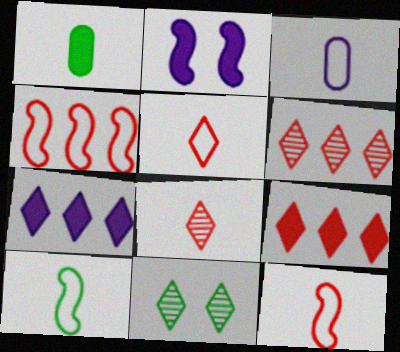[[1, 2, 9], 
[3, 5, 10], 
[5, 7, 11]]